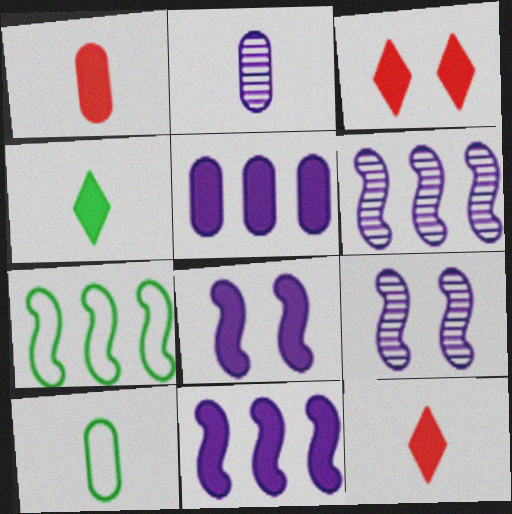[[1, 2, 10], 
[2, 3, 7], 
[3, 6, 10]]